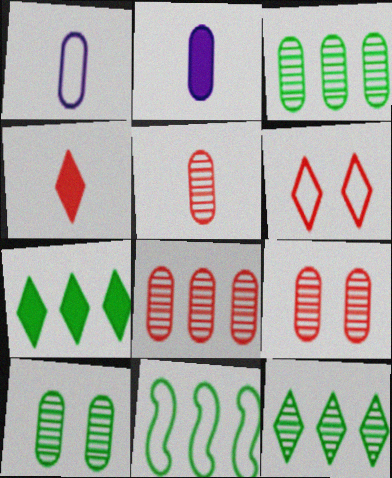[[1, 6, 11], 
[3, 7, 11], 
[5, 8, 9]]